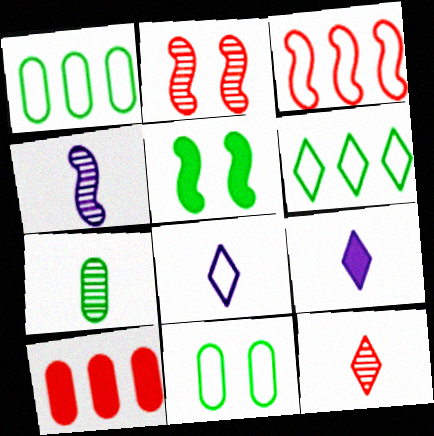[[1, 2, 9], 
[3, 4, 5], 
[3, 8, 11], 
[4, 7, 12], 
[5, 6, 7], 
[5, 9, 10]]